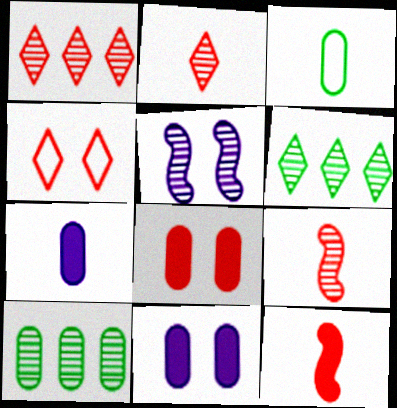[[2, 5, 10]]